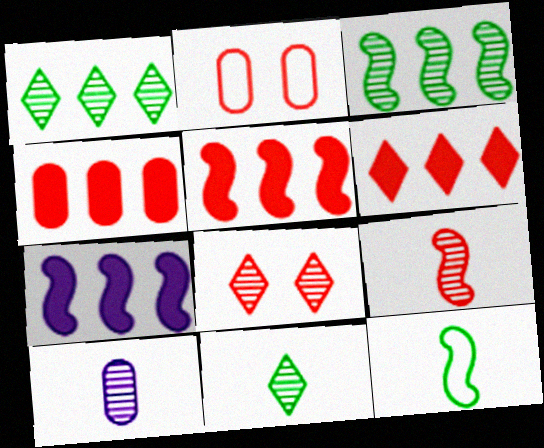[[2, 6, 9], 
[2, 7, 11], 
[3, 8, 10], 
[4, 5, 6], 
[9, 10, 11]]